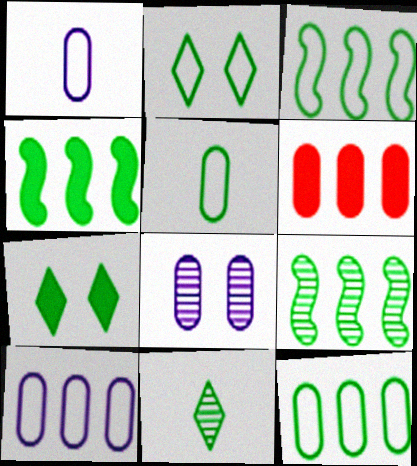[[2, 3, 5], 
[3, 4, 9], 
[5, 6, 8], 
[5, 7, 9]]